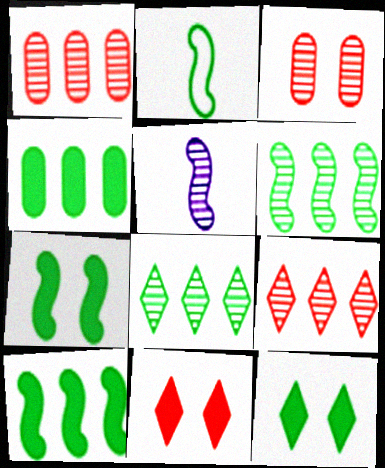[[2, 6, 7], 
[3, 5, 8]]